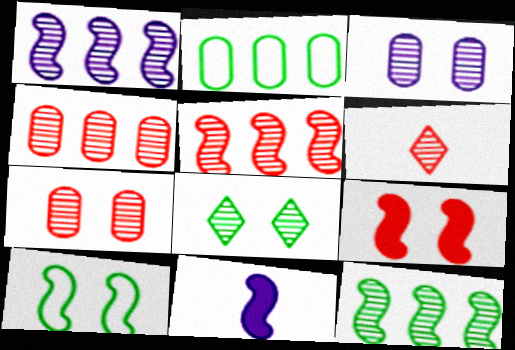[[1, 5, 12], 
[3, 6, 12], 
[5, 6, 7], 
[5, 10, 11]]